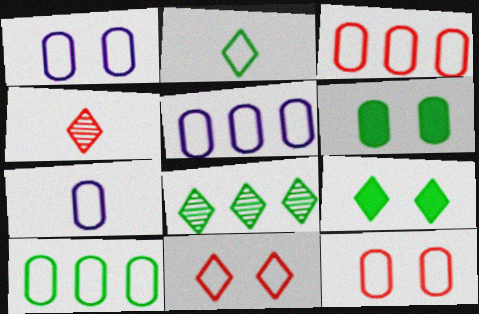[[1, 5, 7], 
[2, 8, 9], 
[3, 5, 10], 
[7, 10, 12]]